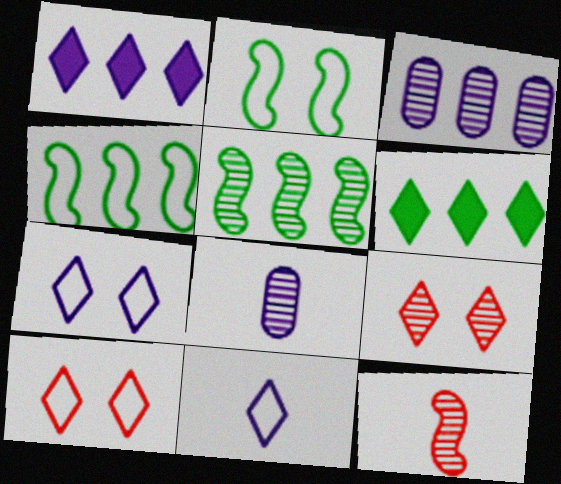[[5, 8, 9], 
[6, 9, 11]]